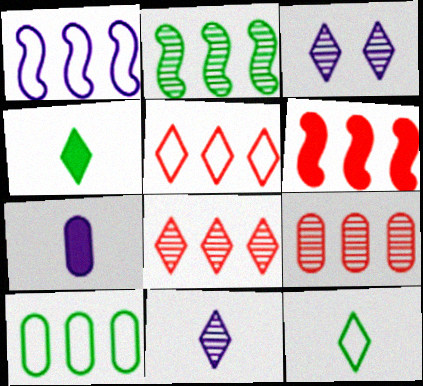[[1, 2, 6], 
[1, 3, 7], 
[1, 5, 10], 
[3, 4, 5], 
[5, 6, 9]]